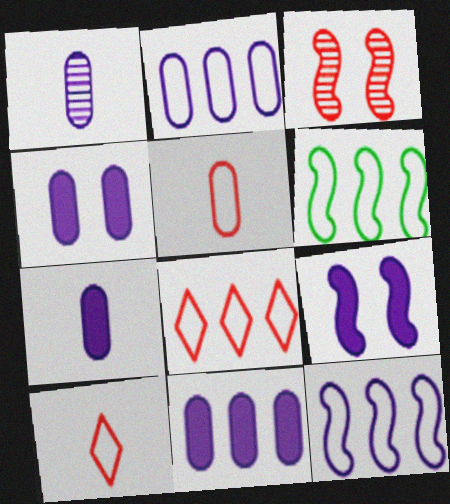[[1, 2, 4], 
[2, 6, 8], 
[4, 7, 11]]